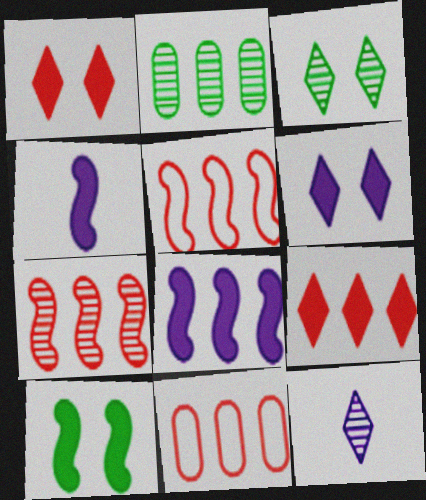[[3, 4, 11], 
[7, 9, 11], 
[10, 11, 12]]